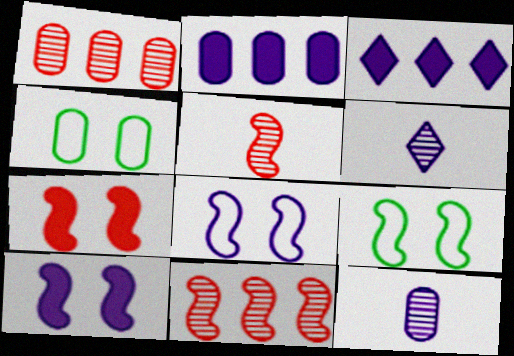[[2, 6, 8], 
[3, 4, 5], 
[3, 8, 12]]